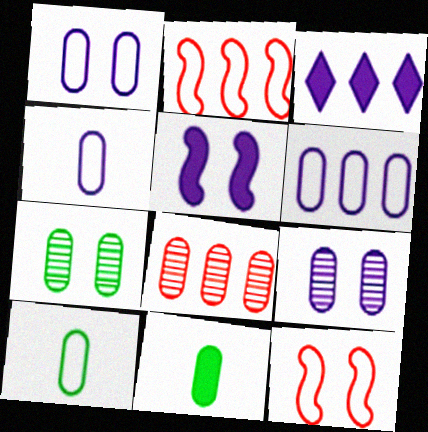[[1, 4, 6], 
[1, 8, 11]]